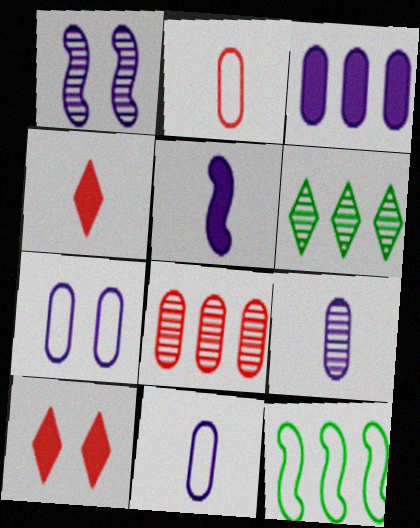[[3, 7, 9], 
[9, 10, 12]]